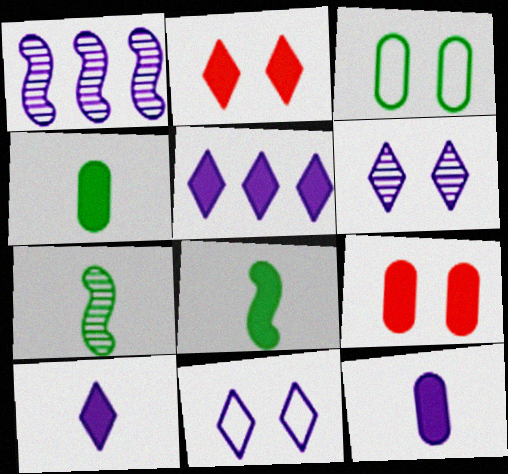[[1, 11, 12], 
[5, 8, 9]]